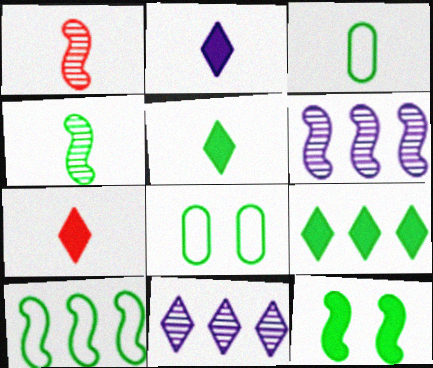[[1, 2, 3], 
[2, 5, 7], 
[3, 4, 5], 
[4, 8, 9], 
[4, 10, 12], 
[6, 7, 8]]